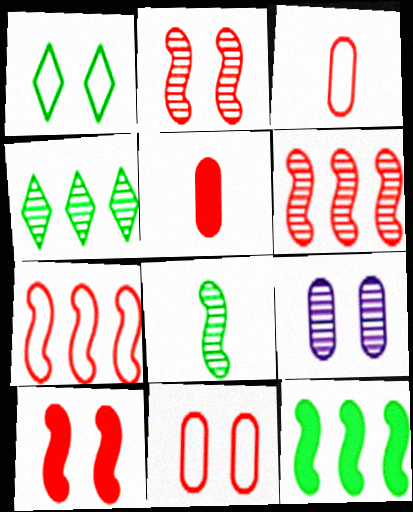[[1, 9, 10]]